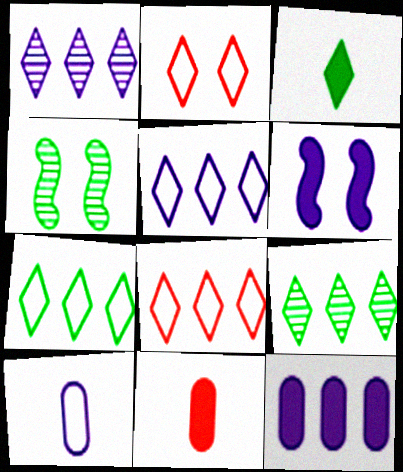[[1, 2, 3], 
[1, 6, 10], 
[4, 5, 11], 
[5, 7, 8]]